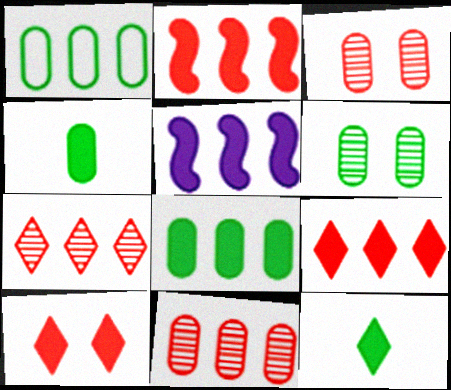[[1, 4, 6], 
[1, 5, 7], 
[4, 5, 10], 
[5, 8, 9]]